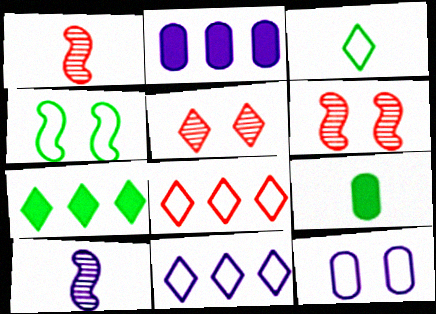[[1, 7, 12], 
[2, 3, 6], 
[6, 9, 11]]